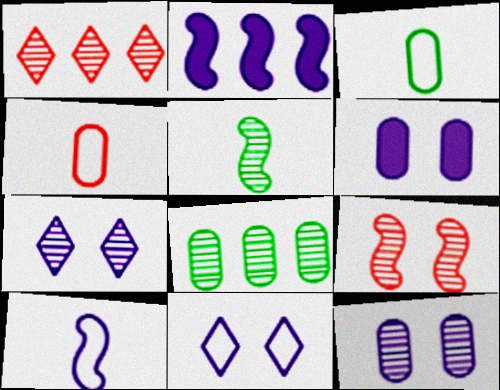[[1, 5, 12], 
[4, 6, 8]]